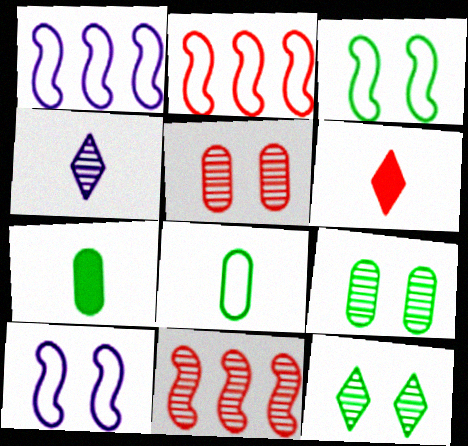[[1, 6, 9], 
[2, 5, 6], 
[4, 9, 11]]